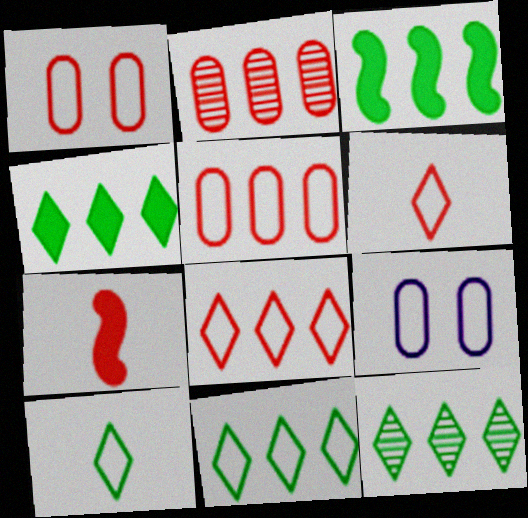[[4, 11, 12], 
[7, 9, 12]]